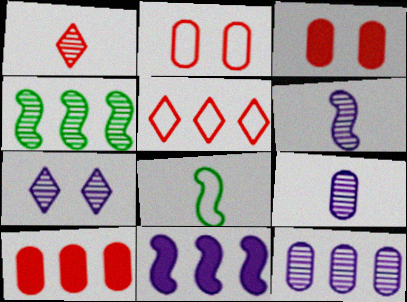[[6, 7, 12], 
[7, 8, 10]]